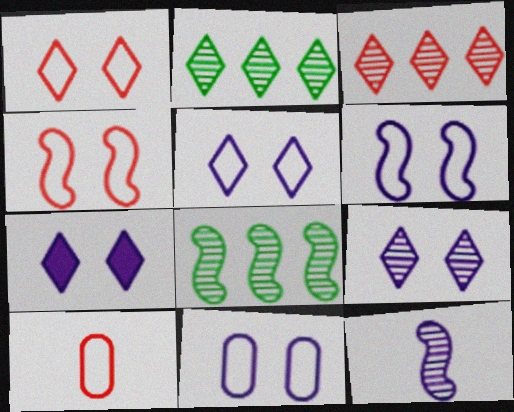[[5, 6, 11], 
[5, 7, 9], 
[7, 8, 10]]